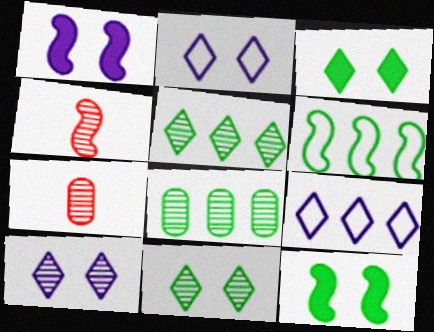[[1, 4, 6], 
[4, 8, 10], 
[7, 9, 12]]